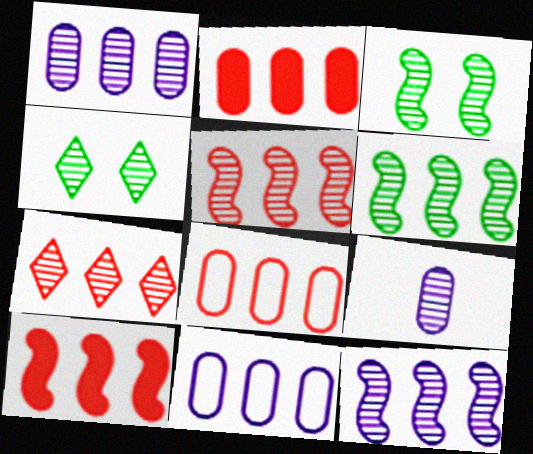[[1, 6, 7], 
[3, 7, 9], 
[4, 5, 9], 
[5, 6, 12], 
[7, 8, 10]]